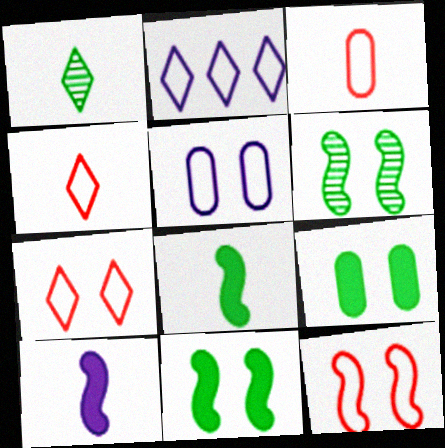[[1, 3, 10]]